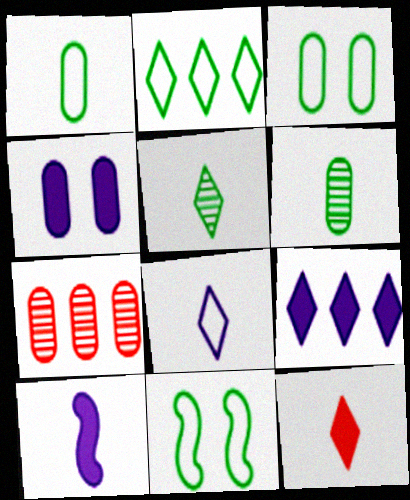[[1, 2, 11], 
[1, 4, 7], 
[4, 9, 10], 
[5, 8, 12]]